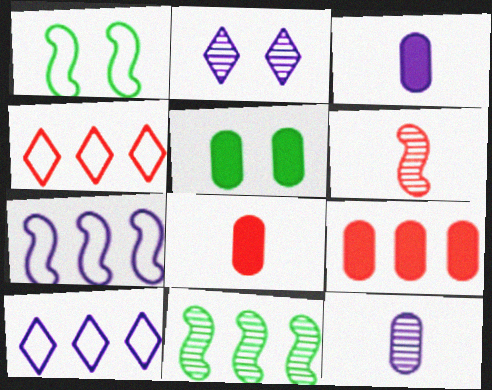[[2, 3, 7], 
[3, 5, 9], 
[5, 6, 10], 
[9, 10, 11]]